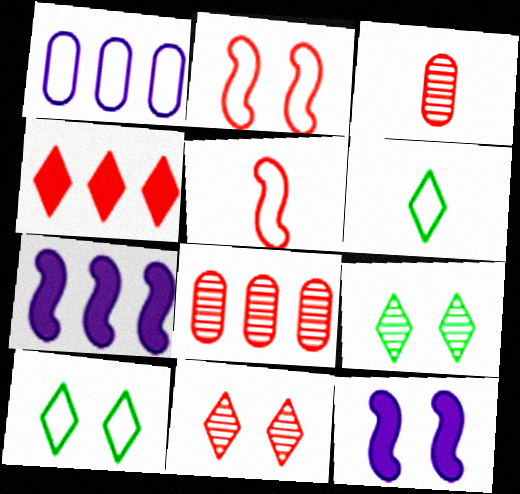[[1, 2, 6], 
[1, 5, 10], 
[2, 3, 4], 
[3, 7, 10], 
[6, 8, 12]]